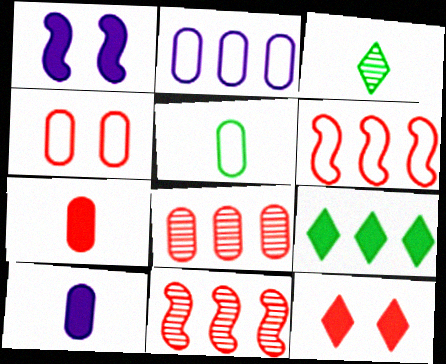[[1, 7, 9], 
[2, 4, 5], 
[2, 9, 11], 
[4, 7, 8]]